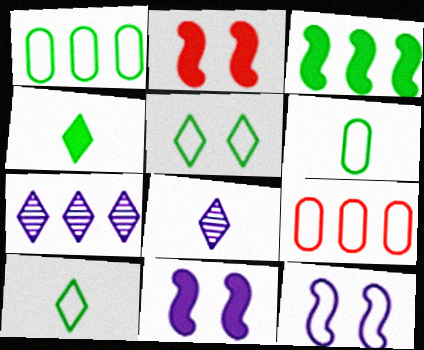[[1, 2, 8], 
[2, 6, 7], 
[3, 7, 9], 
[9, 10, 12]]